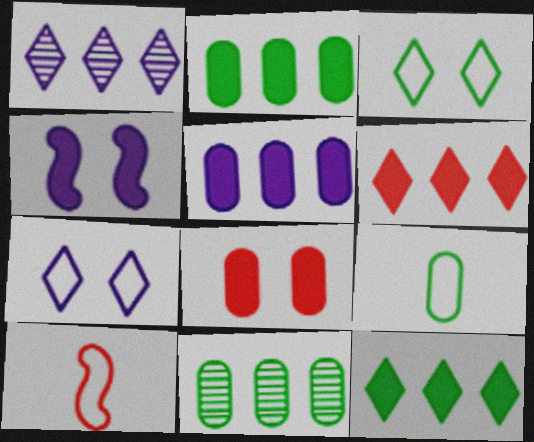[]